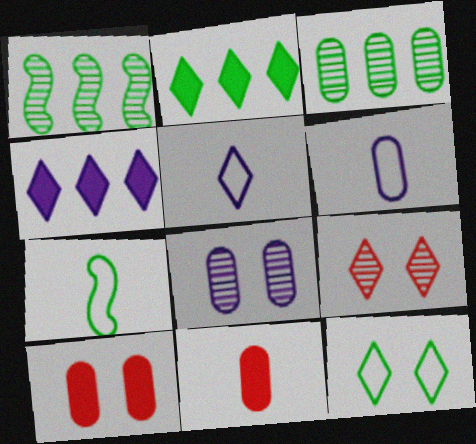[[1, 5, 10], 
[2, 5, 9], 
[3, 6, 10]]